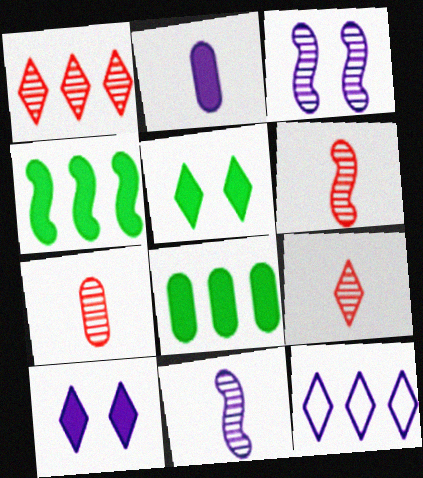[[2, 3, 12], 
[5, 9, 12], 
[6, 7, 9]]